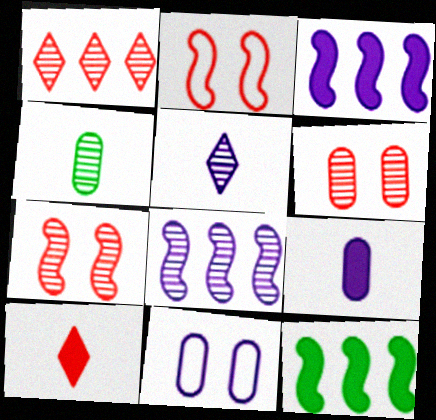[[3, 5, 11]]